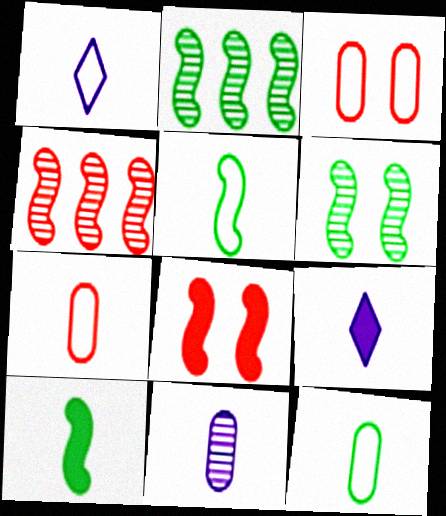[[1, 5, 7], 
[2, 3, 9]]